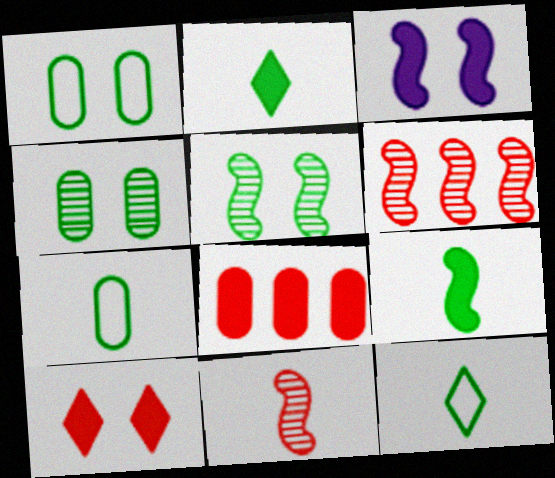[[2, 3, 8]]